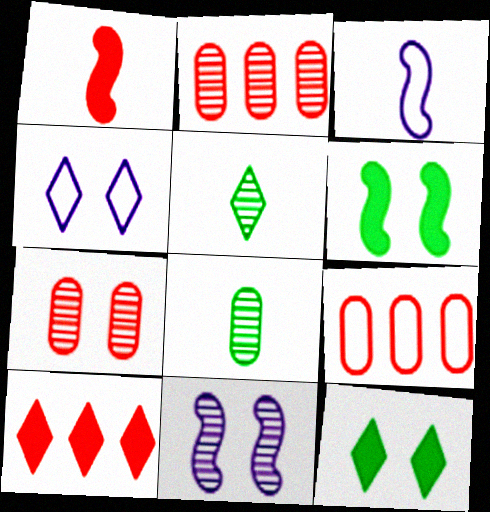[[2, 3, 12], 
[2, 5, 11], 
[4, 5, 10], 
[4, 6, 7]]